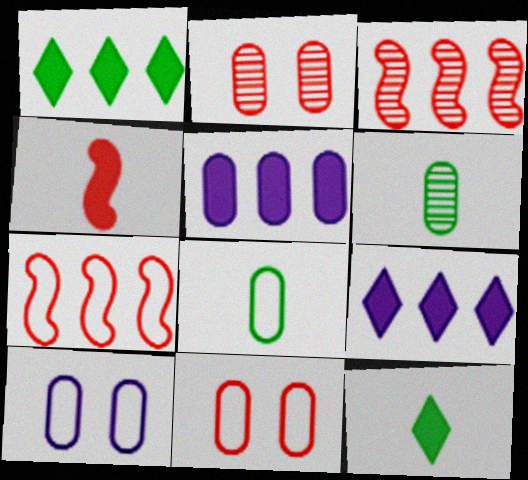[[2, 5, 8], 
[3, 10, 12], 
[5, 6, 11]]